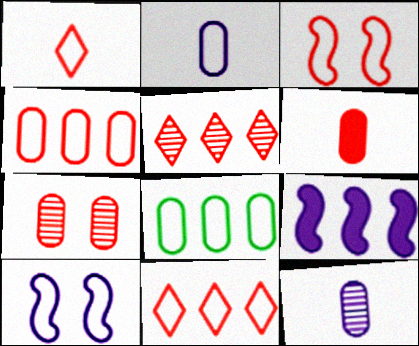[[1, 3, 4], 
[1, 8, 10], 
[3, 5, 6], 
[4, 6, 7], 
[5, 8, 9]]